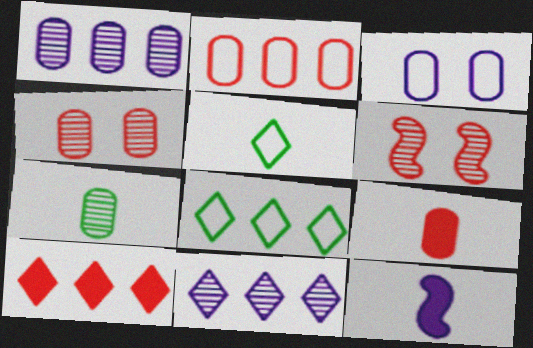[[1, 4, 7], 
[2, 4, 9], 
[3, 11, 12], 
[4, 8, 12], 
[6, 7, 11], 
[8, 10, 11]]